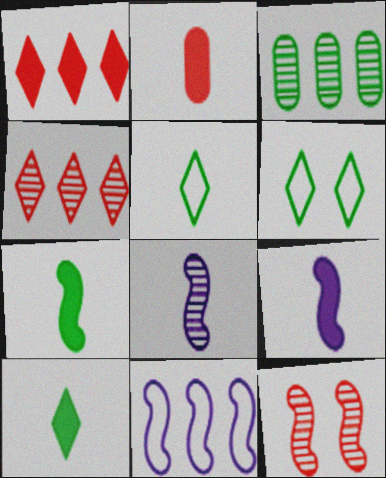[[1, 3, 11], 
[2, 5, 8], 
[2, 9, 10], 
[3, 6, 7], 
[7, 11, 12]]